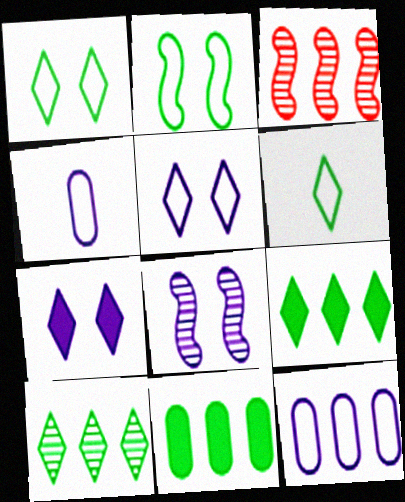[[3, 9, 12]]